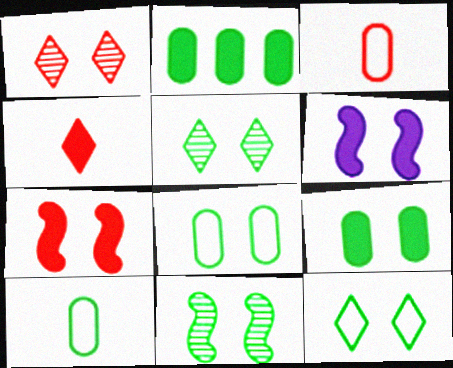[[1, 6, 8], 
[2, 4, 6], 
[9, 11, 12]]